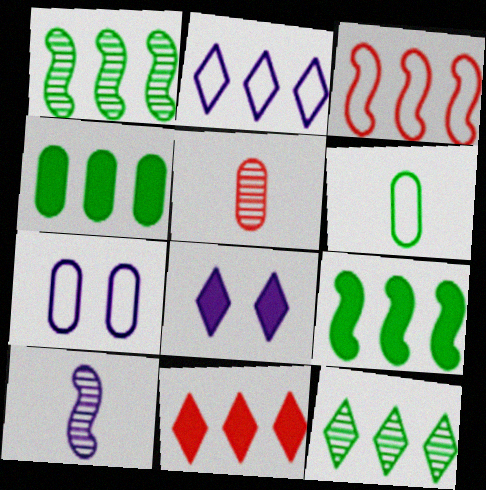[[2, 11, 12], 
[4, 5, 7]]